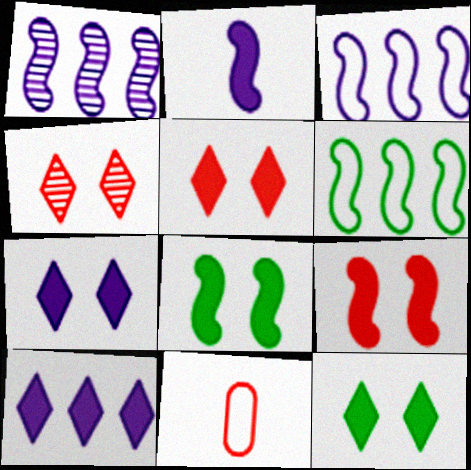[[1, 11, 12], 
[5, 7, 12]]